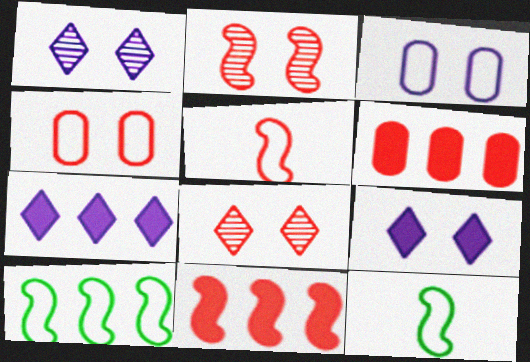[[1, 6, 12], 
[2, 5, 11], 
[5, 6, 8]]